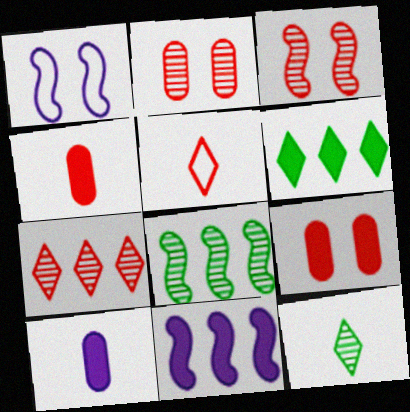[]